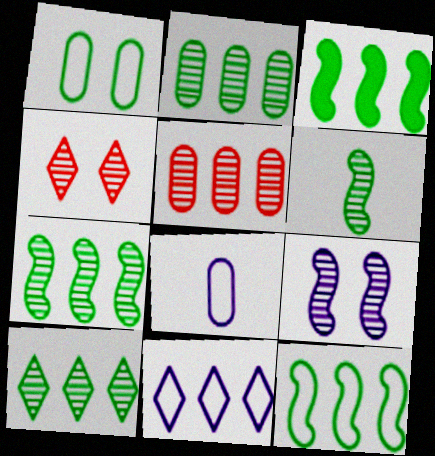[[2, 7, 10], 
[3, 4, 8], 
[3, 5, 11], 
[3, 7, 12]]